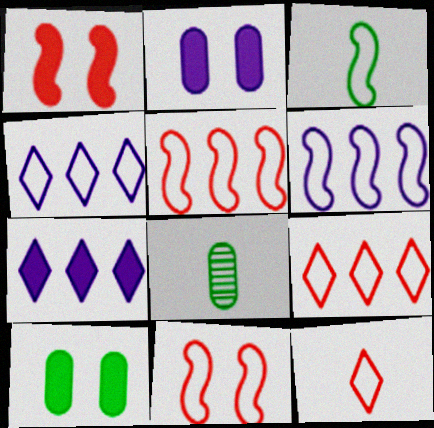[[1, 4, 8], 
[3, 6, 11], 
[7, 8, 11]]